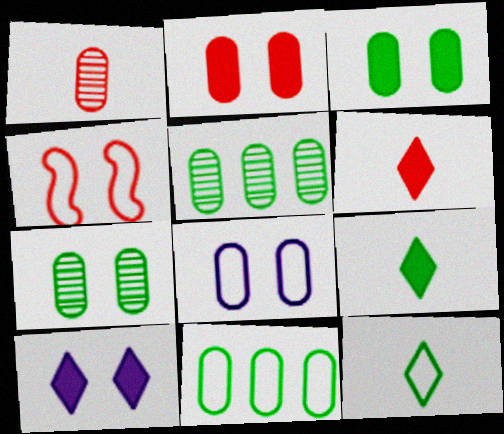[[2, 7, 8], 
[4, 7, 10]]